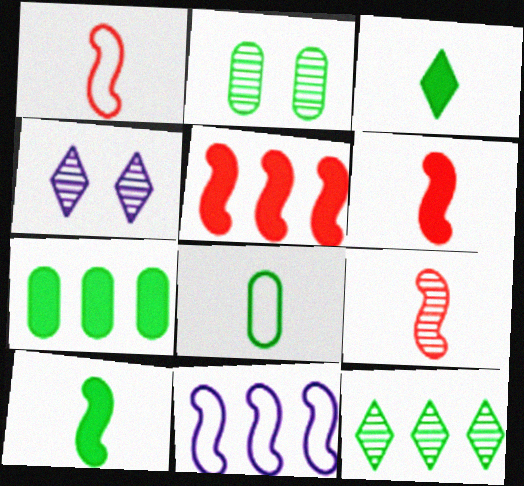[[1, 4, 7], 
[1, 6, 9], 
[2, 7, 8], 
[4, 5, 8]]